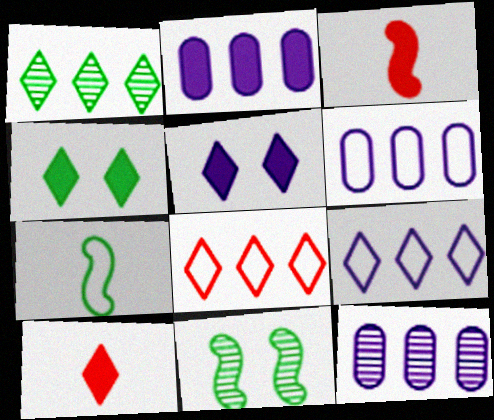[[2, 3, 4], 
[2, 6, 12], 
[6, 10, 11]]